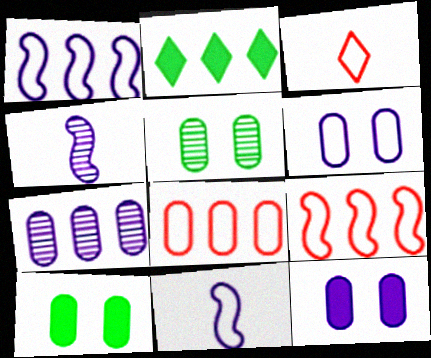[[2, 7, 9]]